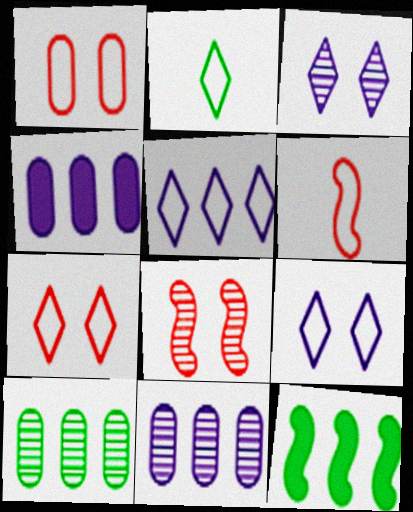[[2, 4, 8], 
[2, 5, 7]]